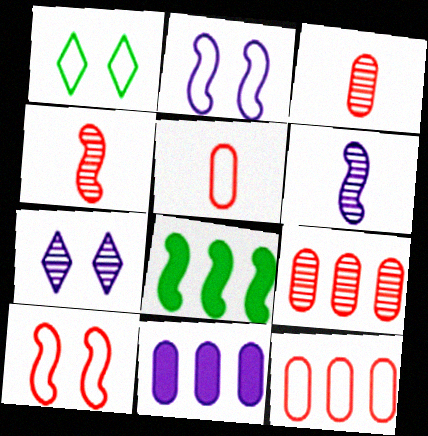[[1, 4, 11], 
[2, 4, 8], 
[5, 7, 8], 
[6, 8, 10]]